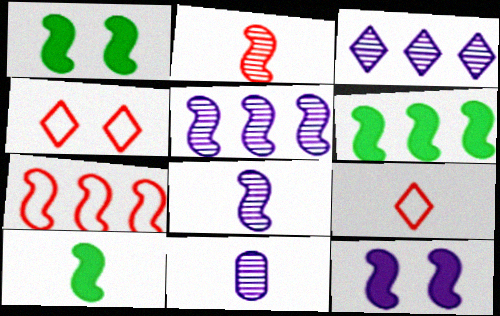[[1, 6, 10], 
[1, 7, 8], 
[4, 6, 11], 
[5, 6, 7], 
[9, 10, 11]]